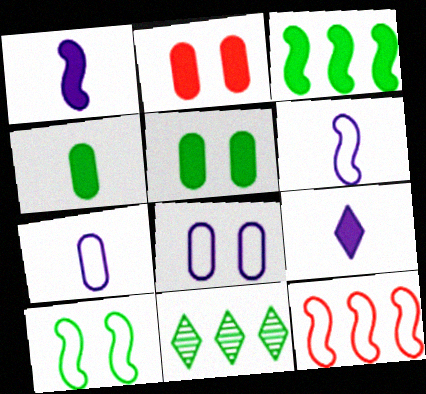[[2, 3, 9], 
[2, 6, 11], 
[4, 10, 11], 
[6, 10, 12]]